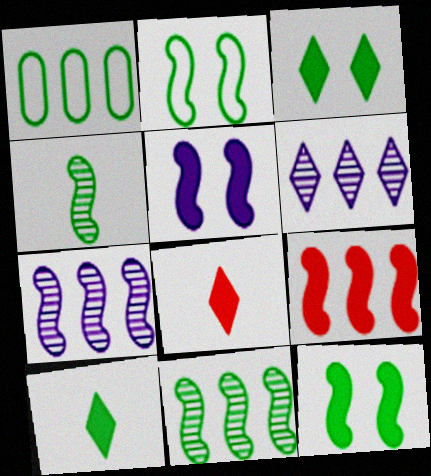[[1, 3, 4], 
[1, 6, 9]]